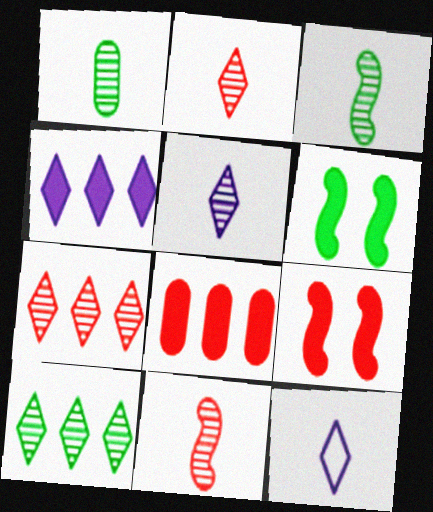[[1, 5, 11]]